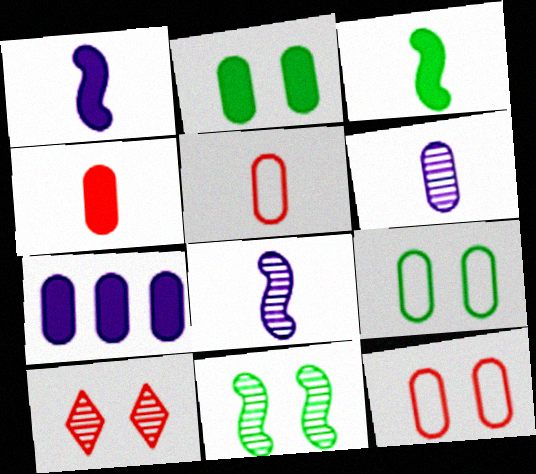[[2, 4, 7]]